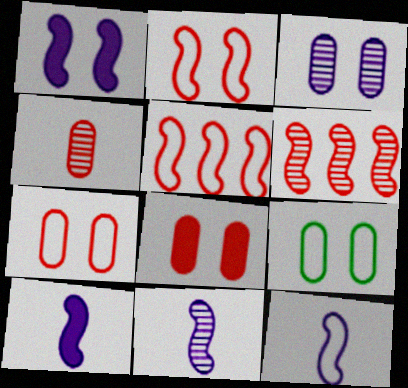[[3, 8, 9], 
[10, 11, 12]]